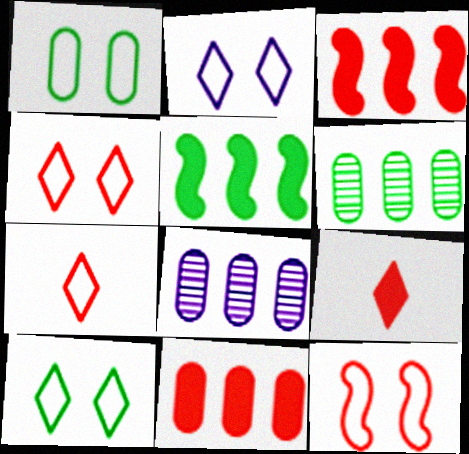[[1, 2, 12], 
[2, 4, 10]]